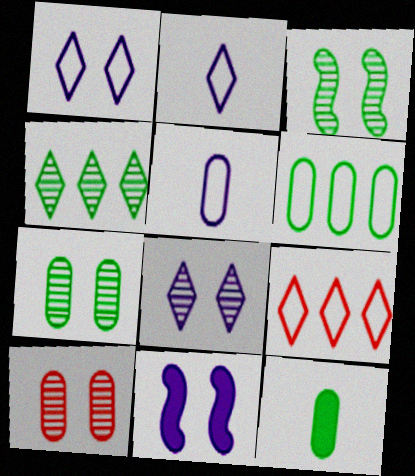[[3, 8, 10], 
[6, 7, 12]]